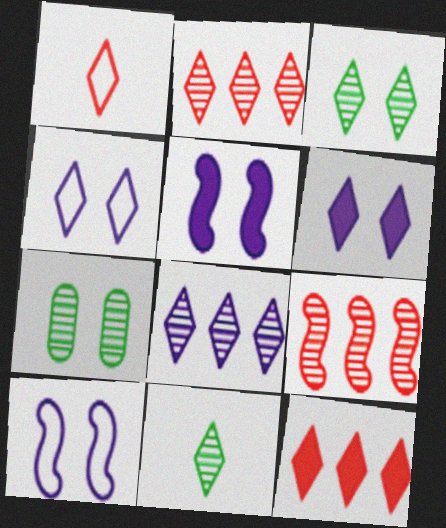[[4, 11, 12]]